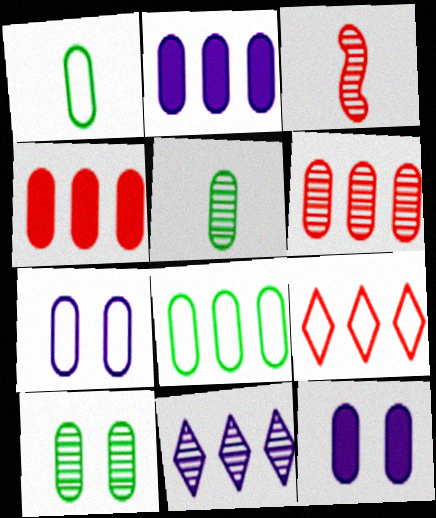[[1, 6, 12], 
[2, 6, 8], 
[3, 10, 11], 
[4, 5, 7]]